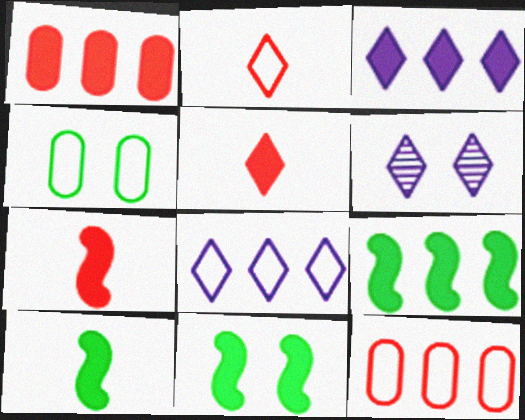[[1, 3, 9], 
[6, 10, 12], 
[9, 10, 11]]